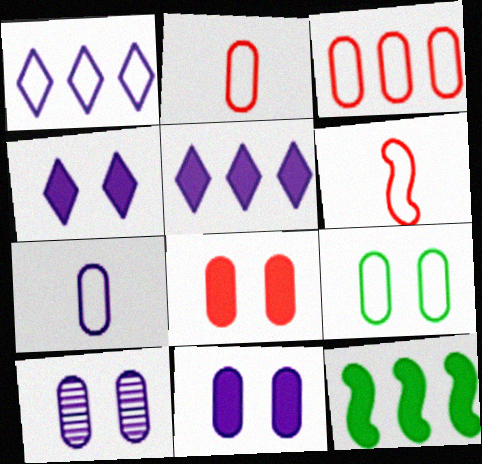[[1, 6, 9], 
[3, 7, 9], 
[8, 9, 10]]